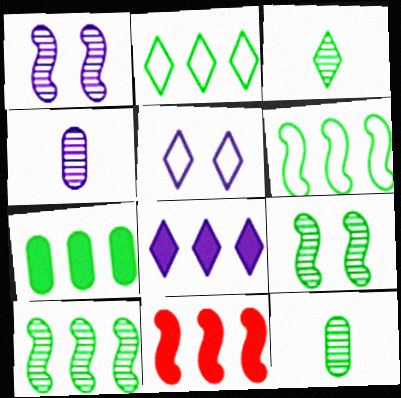[[2, 7, 10], 
[5, 11, 12], 
[7, 8, 11]]